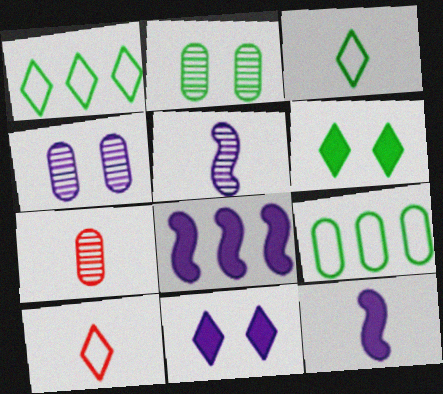[[2, 8, 10], 
[3, 7, 12]]